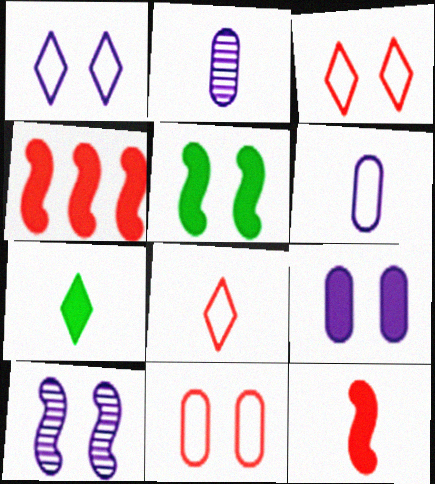[[1, 9, 10], 
[4, 7, 9]]